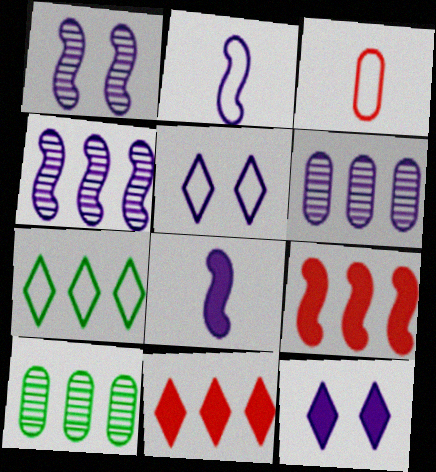[[2, 6, 12], 
[5, 6, 8], 
[6, 7, 9]]